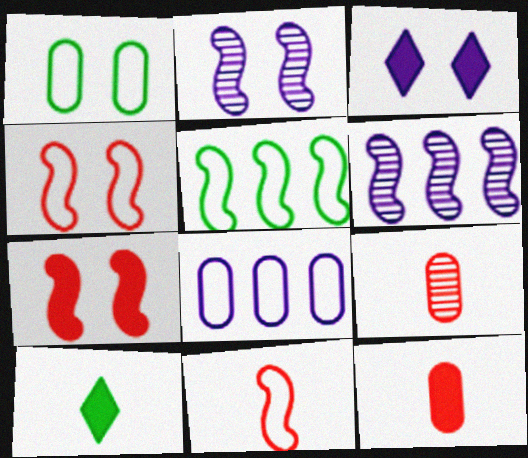[[3, 5, 9]]